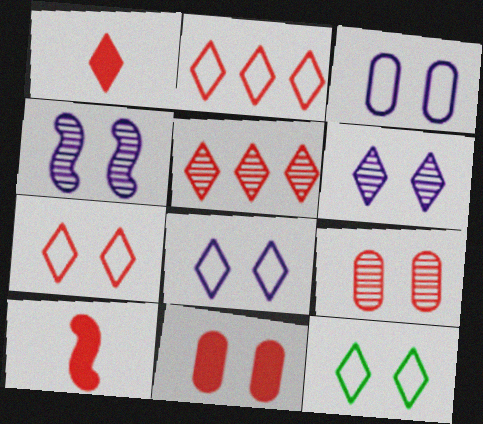[[1, 5, 7], 
[2, 9, 10], 
[4, 11, 12], 
[7, 8, 12]]